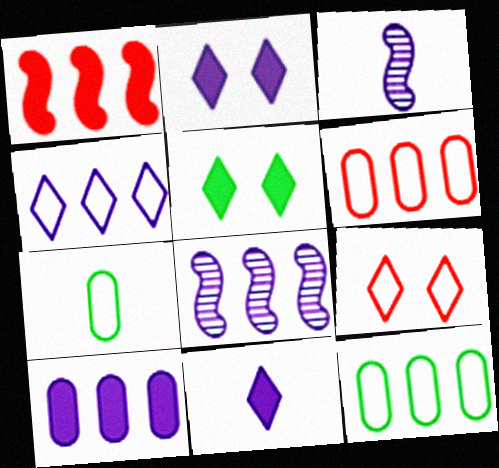[[3, 5, 6], 
[4, 8, 10]]